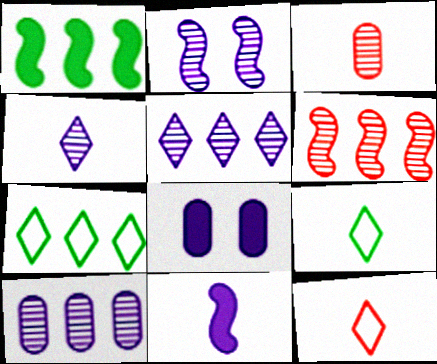[[2, 4, 10], 
[3, 9, 11], 
[6, 8, 9]]